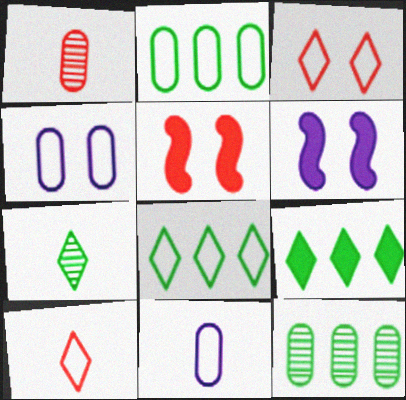[[1, 6, 8], 
[6, 10, 12]]